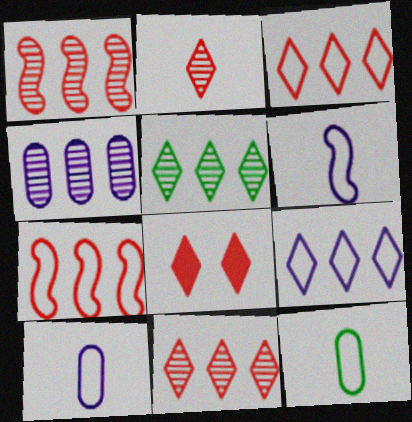[[1, 4, 5], 
[2, 3, 8]]